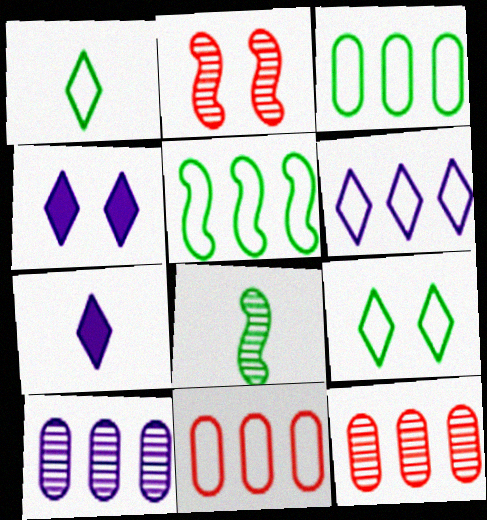[[2, 3, 7], 
[4, 8, 11], 
[5, 6, 11]]